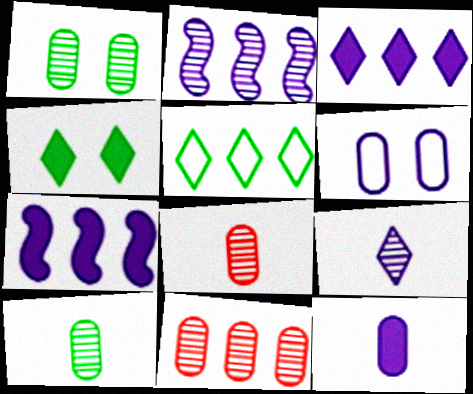[[5, 7, 11], 
[6, 7, 9]]